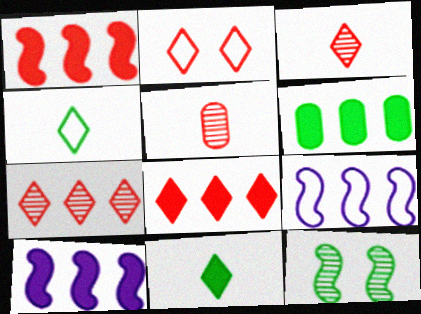[[1, 2, 5], 
[2, 3, 8], 
[4, 6, 12], 
[6, 7, 9], 
[6, 8, 10]]